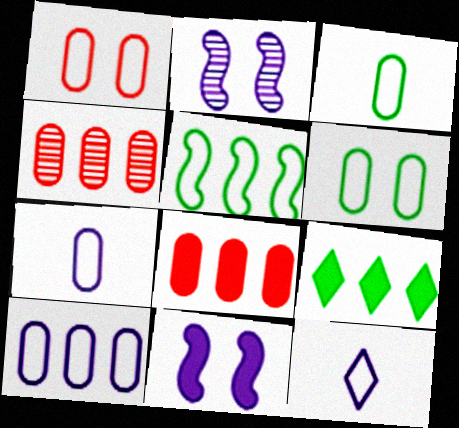[[1, 3, 10], 
[1, 5, 12]]